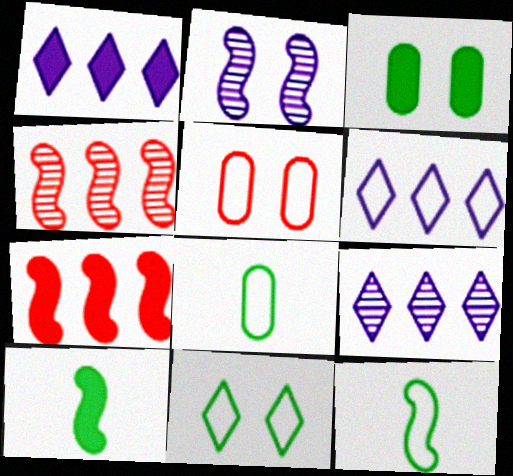[[1, 6, 9], 
[2, 7, 12], 
[5, 6, 12], 
[5, 9, 10]]